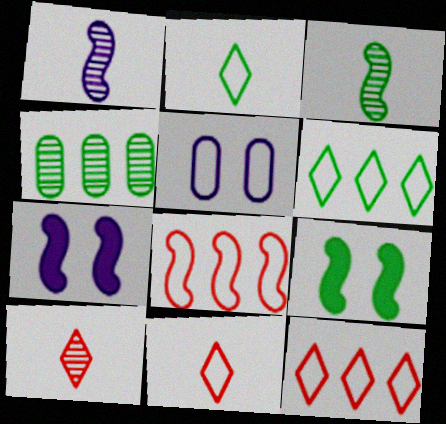[[1, 8, 9], 
[2, 4, 9], 
[2, 5, 8], 
[3, 7, 8], 
[4, 7, 11]]